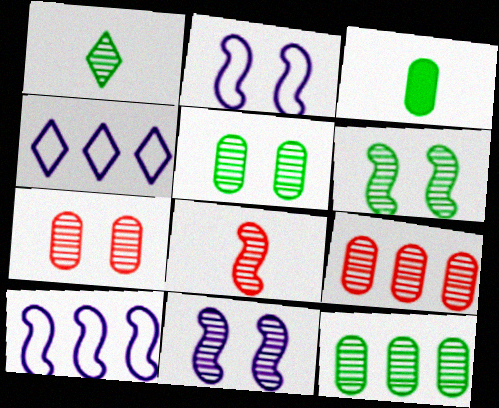[[1, 6, 12], 
[1, 9, 11]]